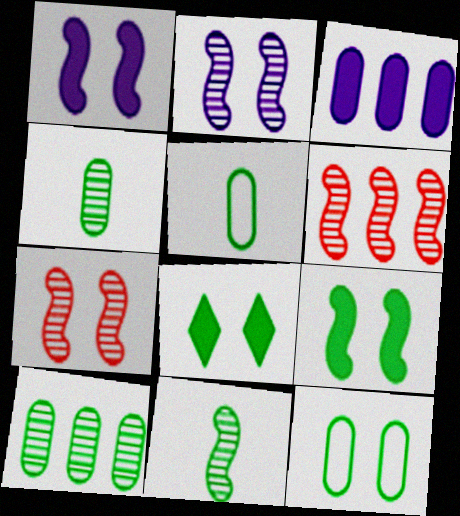[[2, 6, 11]]